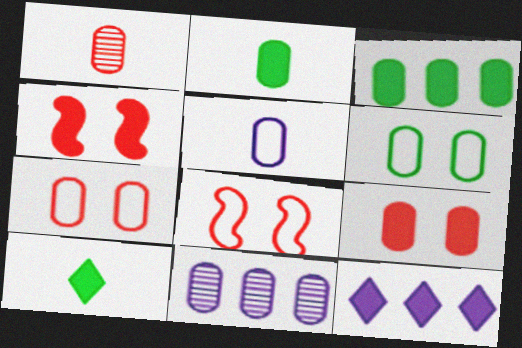[[1, 2, 5], 
[2, 4, 12], 
[2, 7, 11], 
[8, 10, 11]]